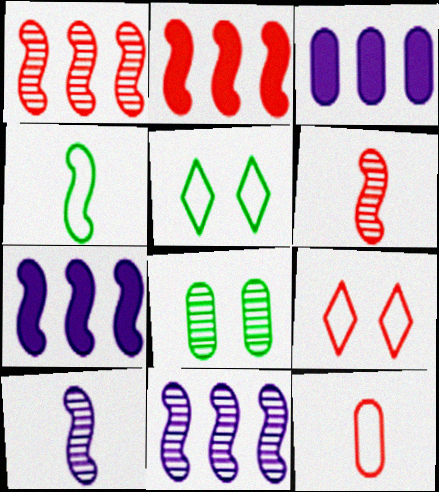[[3, 5, 6], 
[3, 8, 12]]